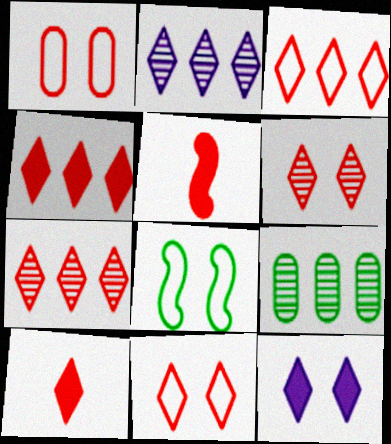[[1, 5, 7], 
[3, 4, 7], 
[3, 6, 10], 
[7, 10, 11]]